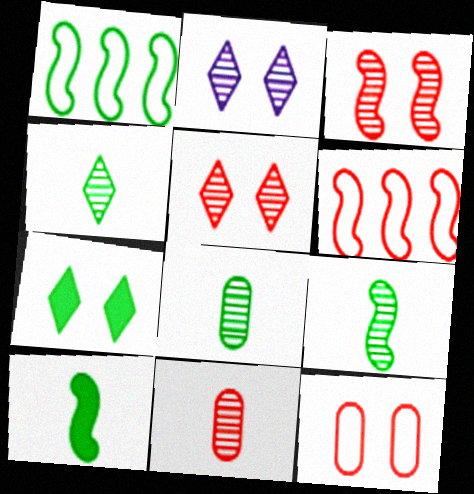[[1, 7, 8], 
[4, 8, 9]]